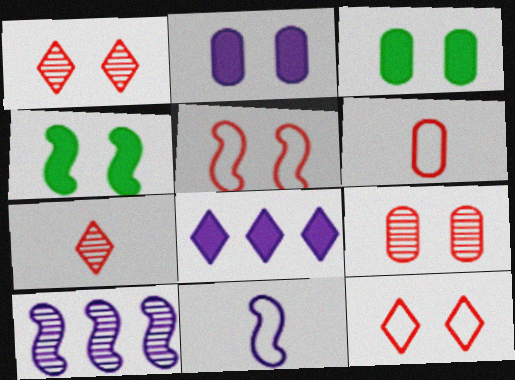[]